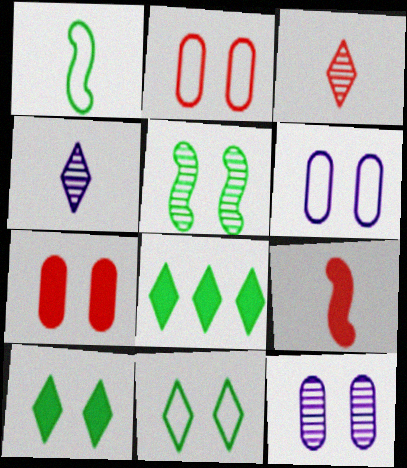[]